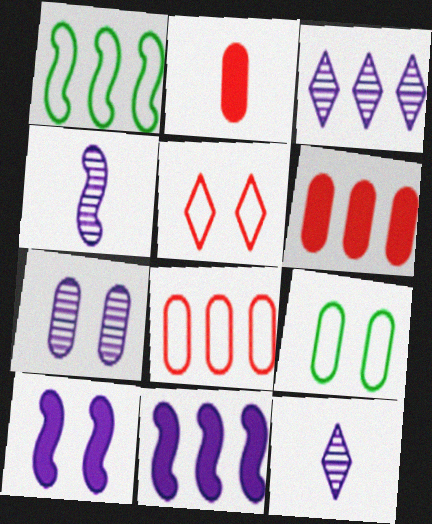[[1, 3, 6], 
[3, 4, 7]]